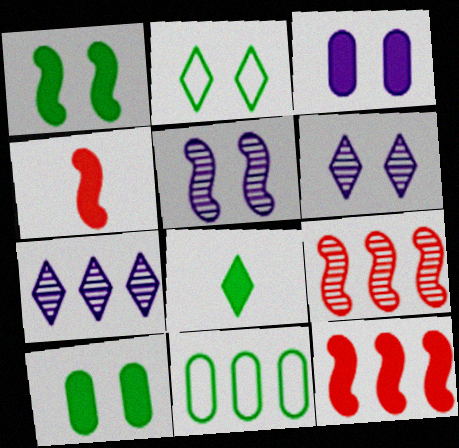[[3, 8, 12], 
[4, 6, 11], 
[7, 11, 12]]